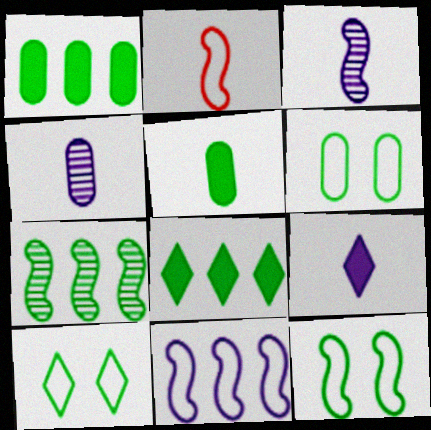[[2, 11, 12], 
[5, 7, 10], 
[6, 10, 12]]